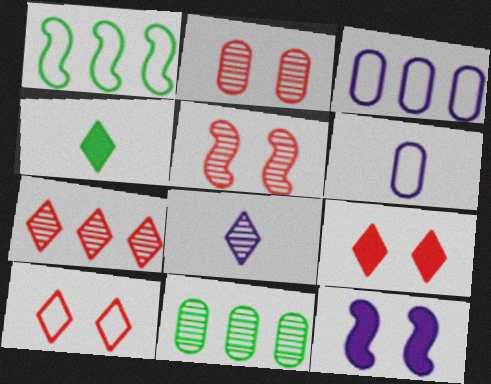[[1, 6, 10], 
[3, 4, 5], 
[3, 8, 12], 
[5, 8, 11]]